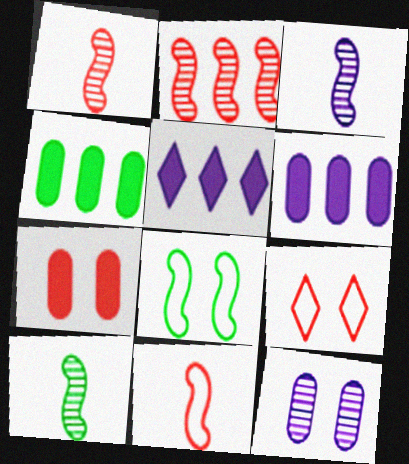[[1, 3, 10], 
[3, 4, 9], 
[6, 9, 10]]